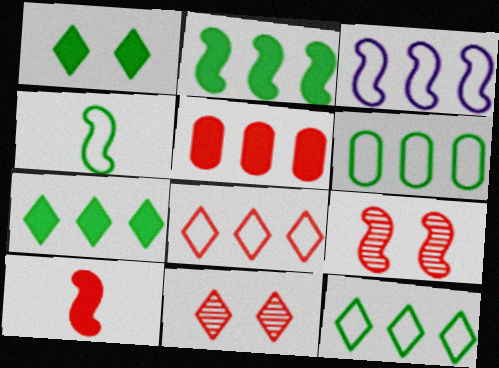[[3, 6, 8]]